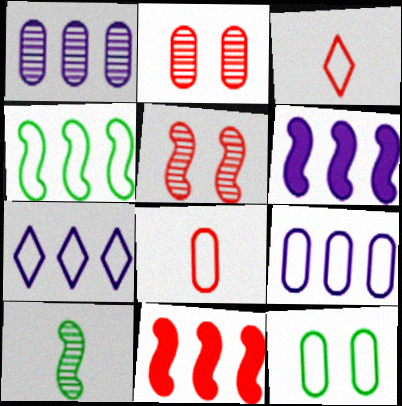[[1, 6, 7], 
[2, 3, 11], 
[8, 9, 12]]